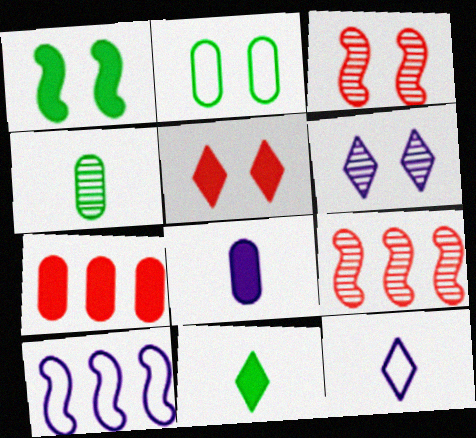[[4, 5, 10], 
[4, 6, 9], 
[6, 8, 10]]